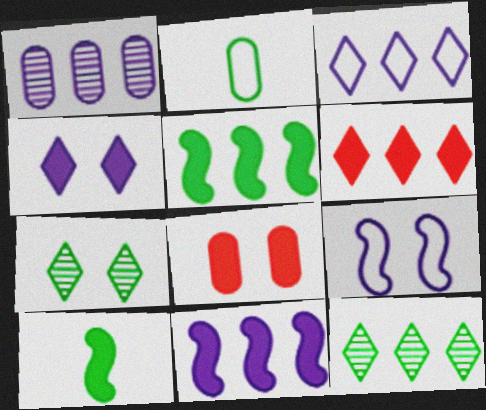[[1, 2, 8], 
[1, 3, 11], 
[2, 5, 7], 
[3, 6, 12], 
[7, 8, 9]]